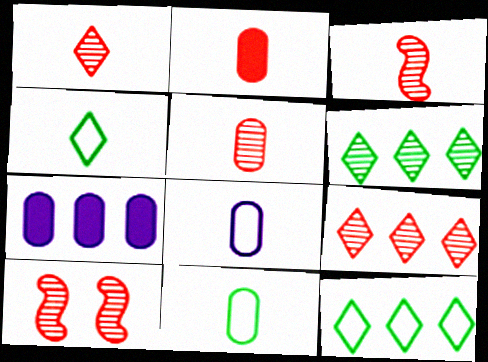[[1, 3, 5], 
[4, 7, 10], 
[5, 9, 10]]